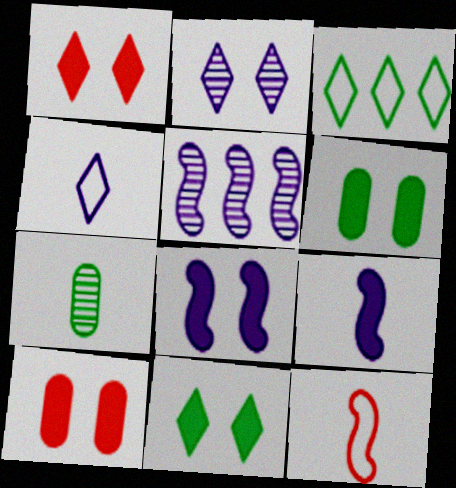[[1, 6, 8], 
[8, 10, 11]]